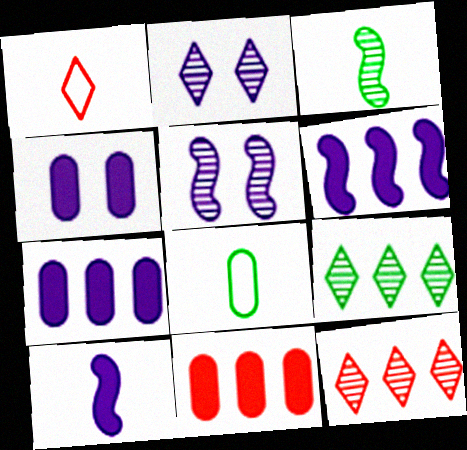[]